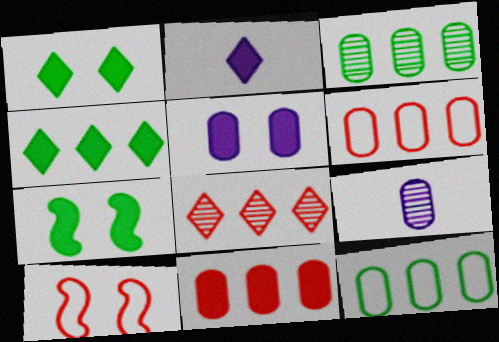[[2, 3, 10], 
[2, 7, 11], 
[4, 9, 10]]